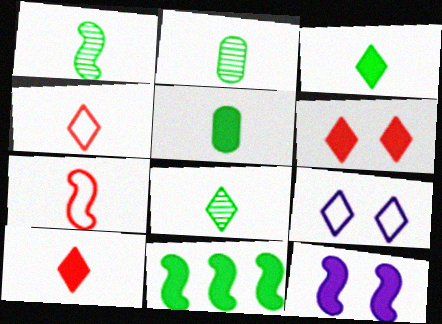[[1, 2, 8]]